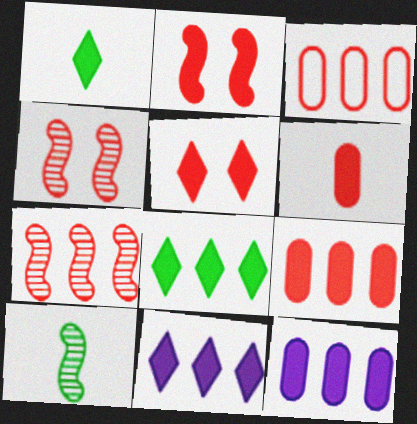[[1, 2, 12], 
[1, 5, 11]]